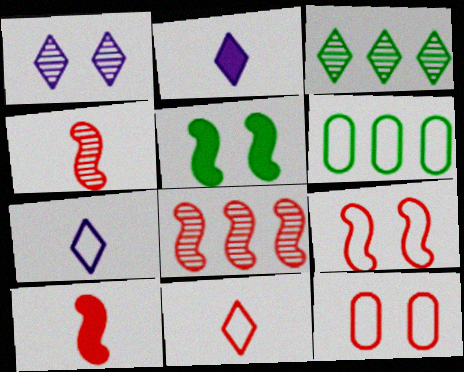[[1, 5, 12], 
[1, 6, 10], 
[6, 7, 9], 
[8, 9, 10]]